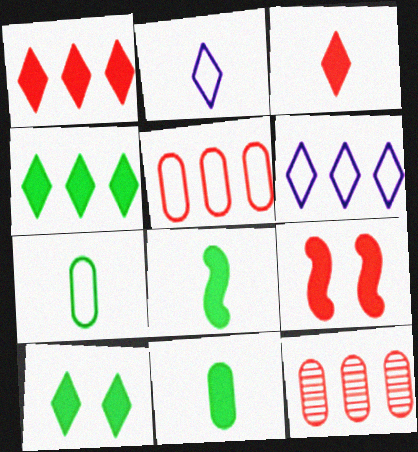[]